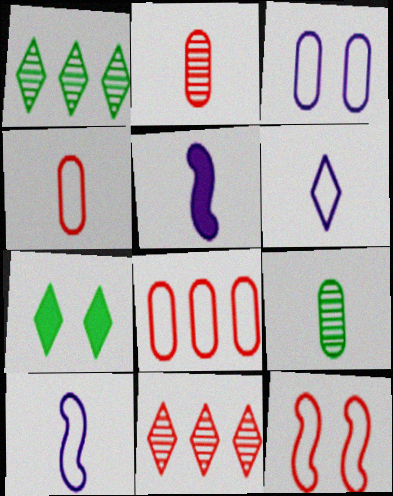[[6, 7, 11]]